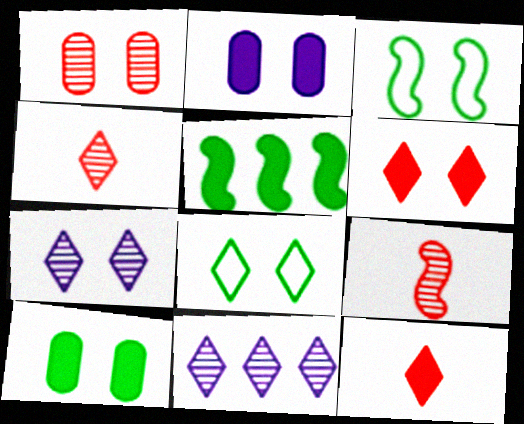[[2, 5, 12], 
[6, 7, 8], 
[8, 11, 12]]